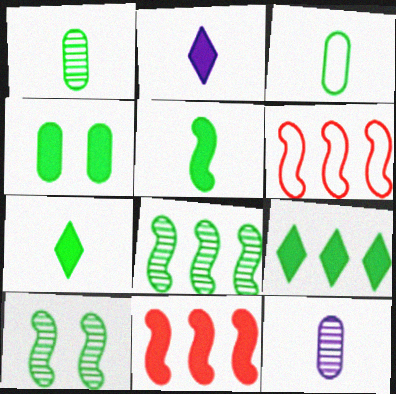[[2, 4, 11], 
[3, 9, 10], 
[4, 5, 9]]